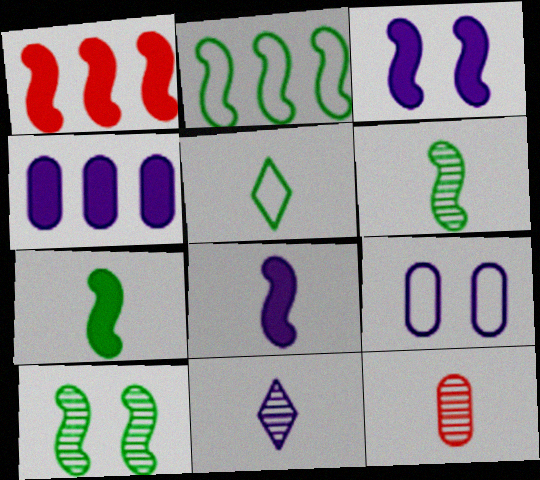[[1, 3, 7], 
[2, 7, 10], 
[5, 8, 12], 
[6, 11, 12]]